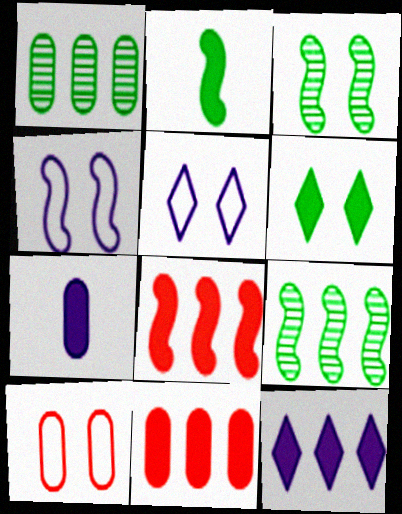[[1, 7, 10], 
[6, 7, 8]]